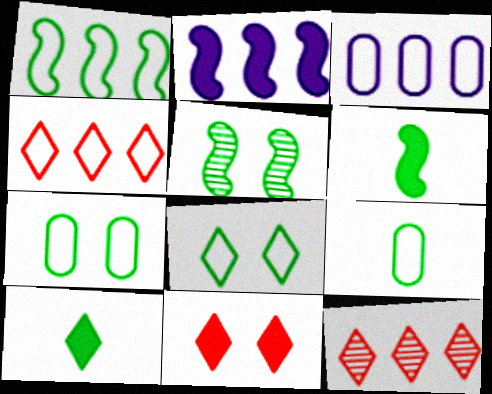[[1, 3, 4], 
[1, 5, 6], 
[1, 8, 9]]